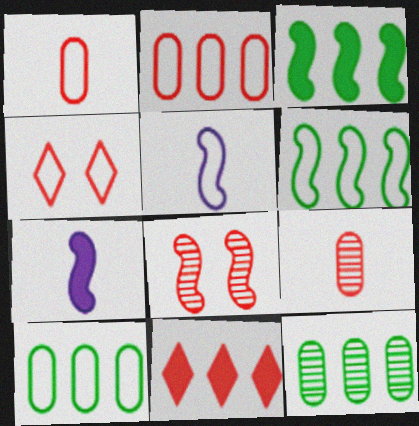[[1, 8, 11], 
[3, 5, 8], 
[4, 5, 10], 
[4, 7, 12], 
[6, 7, 8]]